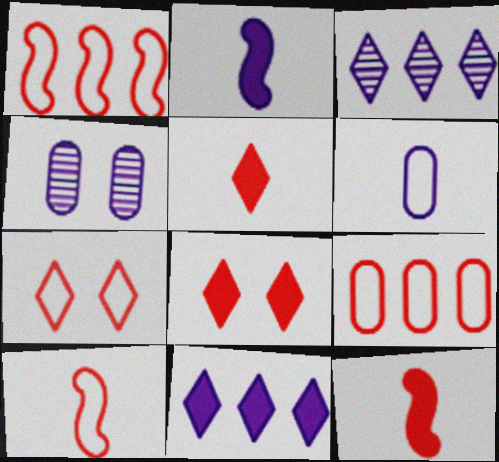[[7, 9, 10]]